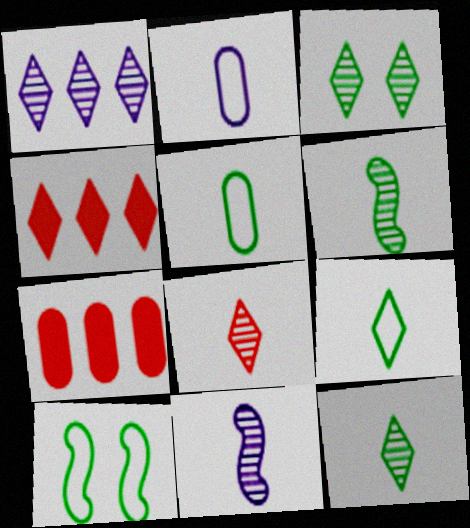[[1, 3, 8]]